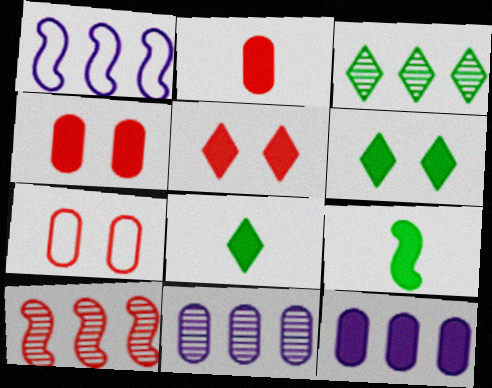[[3, 10, 11], 
[5, 9, 12]]